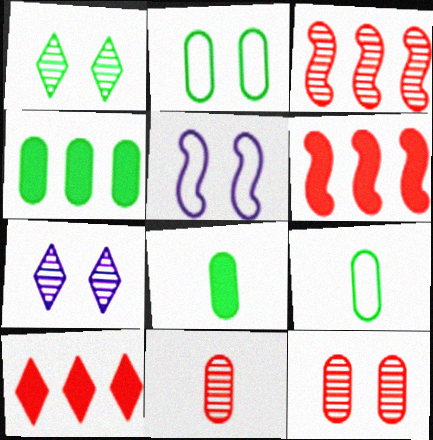[[6, 7, 9]]